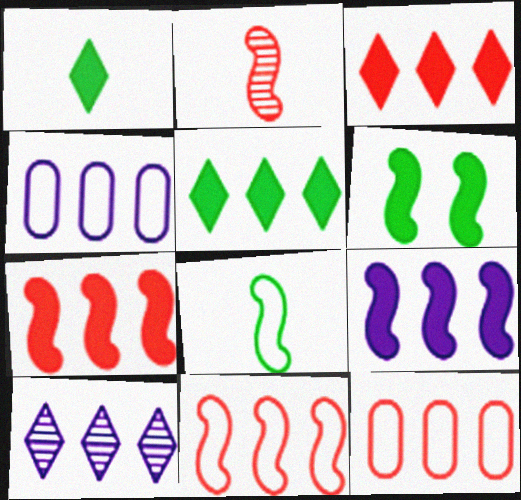[[4, 9, 10]]